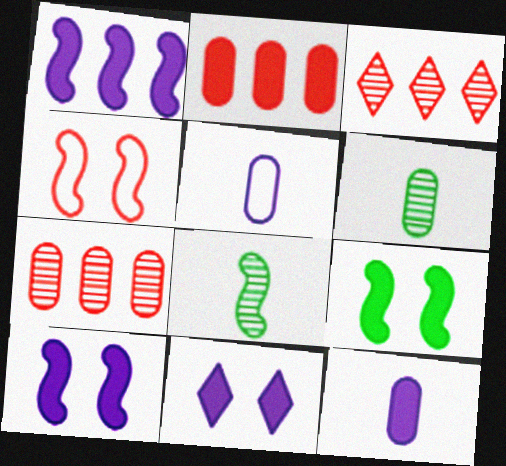[[1, 4, 8], 
[1, 11, 12], 
[3, 5, 9]]